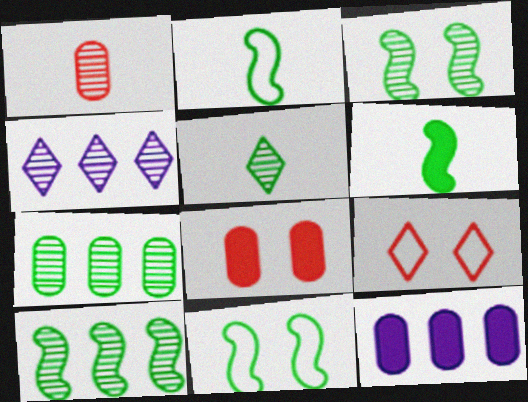[[1, 3, 4], 
[2, 4, 8], 
[3, 5, 7], 
[6, 10, 11]]